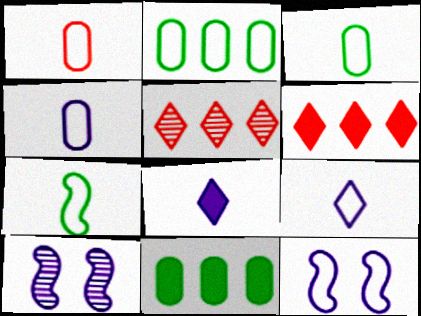[[1, 3, 4], 
[1, 7, 9], 
[3, 6, 10]]